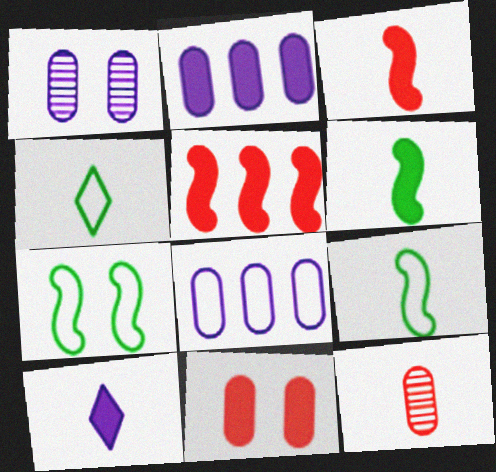[[1, 4, 5], 
[9, 10, 12]]